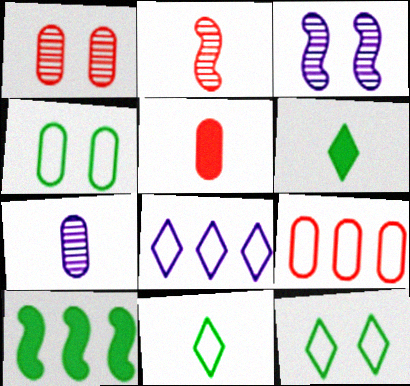[[1, 5, 9], 
[3, 6, 9]]